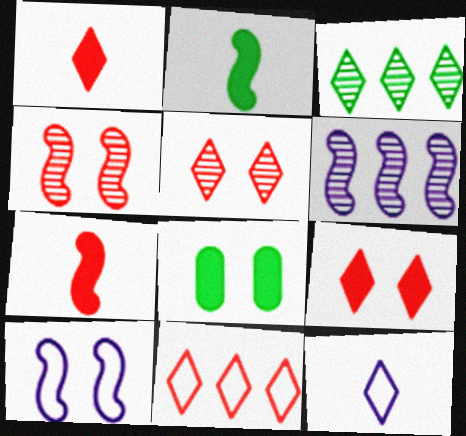[[1, 5, 11], 
[3, 9, 12], 
[5, 8, 10]]